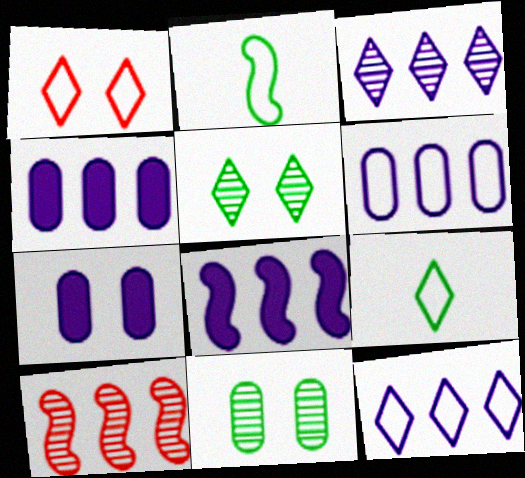[[1, 2, 6], 
[1, 9, 12], 
[3, 6, 8], 
[7, 9, 10]]